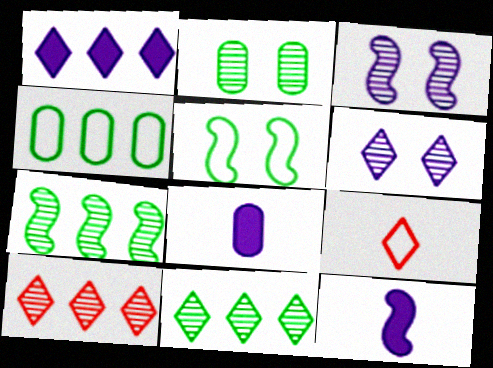[[5, 8, 10]]